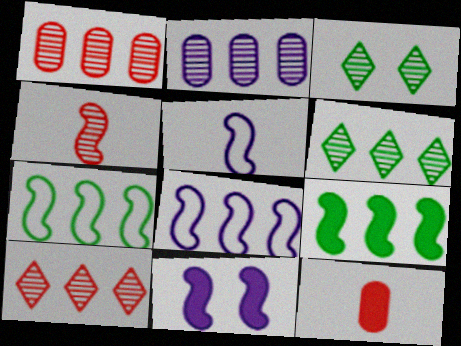[[2, 3, 4], 
[3, 8, 12], 
[4, 7, 11]]